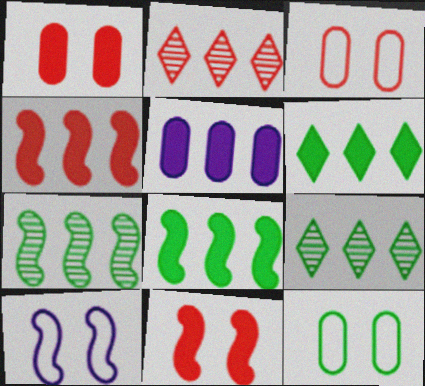[[4, 5, 6]]